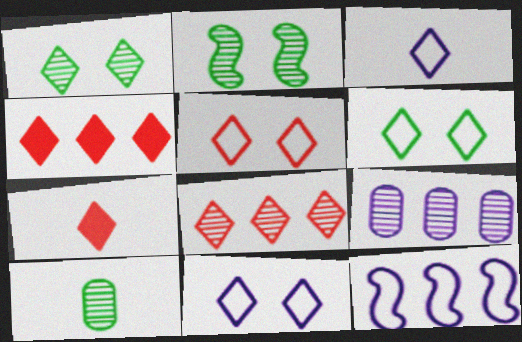[[1, 3, 4], 
[5, 6, 11], 
[5, 7, 8]]